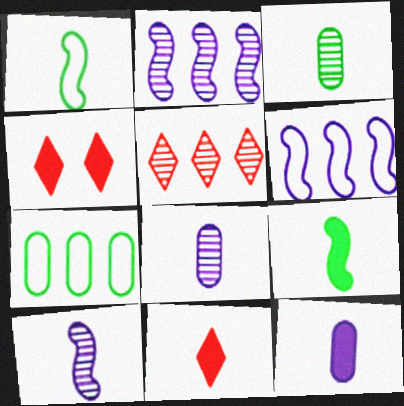[[1, 8, 11], 
[3, 4, 6], 
[4, 7, 10], 
[9, 11, 12]]